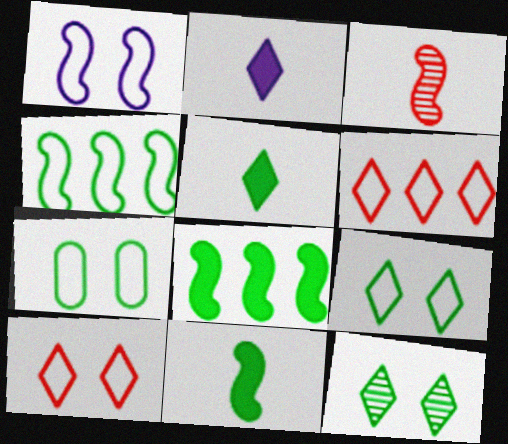[[1, 3, 8], 
[1, 7, 10], 
[2, 6, 12]]